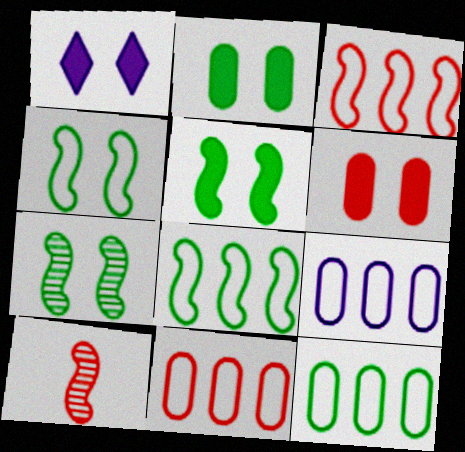[[1, 5, 6], 
[1, 10, 12], 
[4, 5, 7], 
[9, 11, 12]]